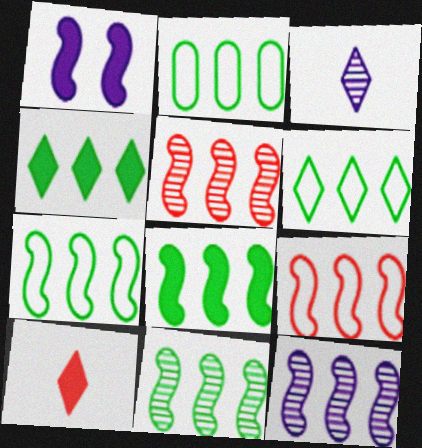[[2, 4, 11], 
[2, 6, 7], 
[5, 11, 12], 
[7, 8, 11], 
[8, 9, 12]]